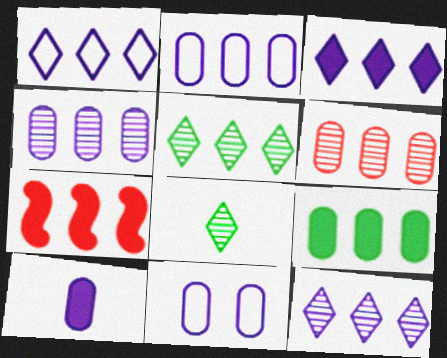[[1, 3, 12], 
[2, 5, 7], 
[2, 6, 9], 
[3, 7, 9], 
[4, 10, 11], 
[7, 8, 11]]